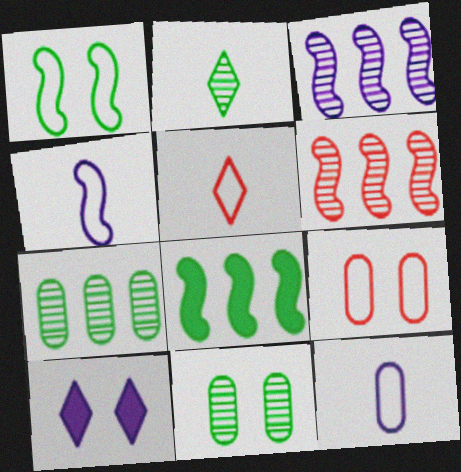[[3, 10, 12]]